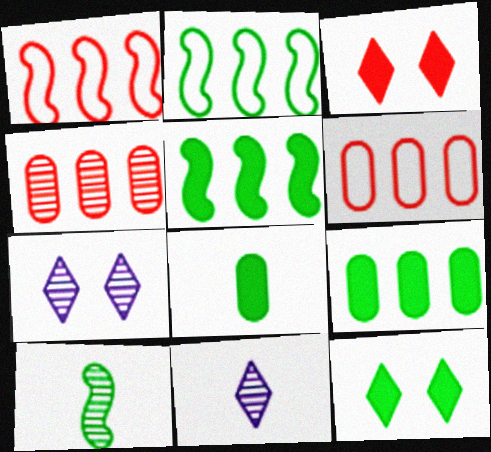[[1, 7, 8], 
[4, 7, 10], 
[5, 8, 12]]